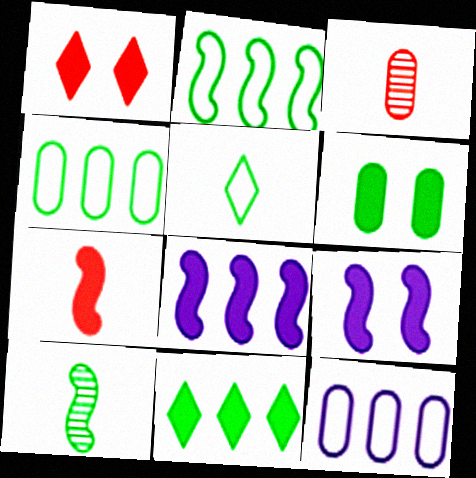[[1, 6, 9], 
[1, 10, 12], 
[3, 6, 12]]